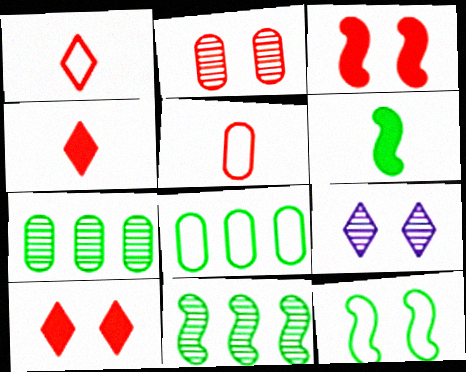[[6, 11, 12]]